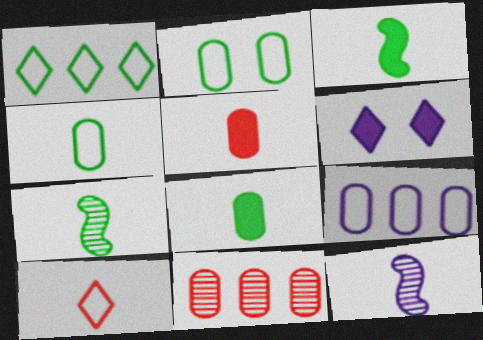[[6, 9, 12], 
[8, 10, 12]]